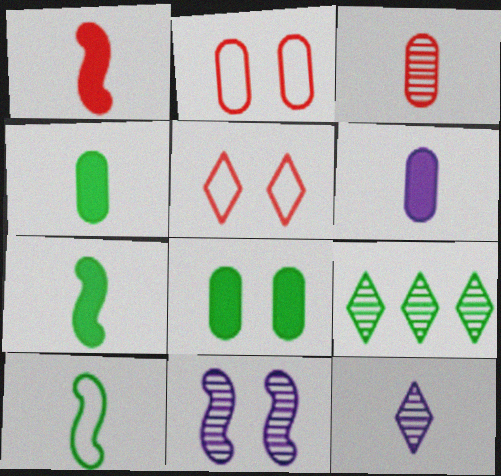[[3, 9, 11], 
[5, 8, 11], 
[8, 9, 10]]